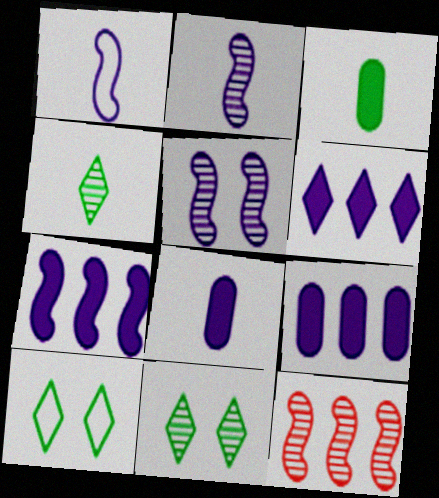[[1, 5, 7], 
[6, 7, 9], 
[8, 10, 12]]